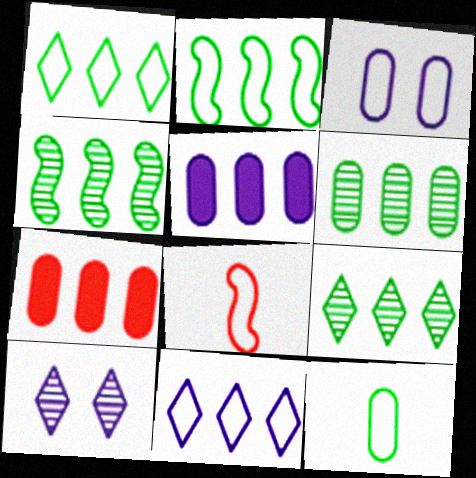[[1, 3, 8], 
[4, 6, 9], 
[4, 7, 11]]